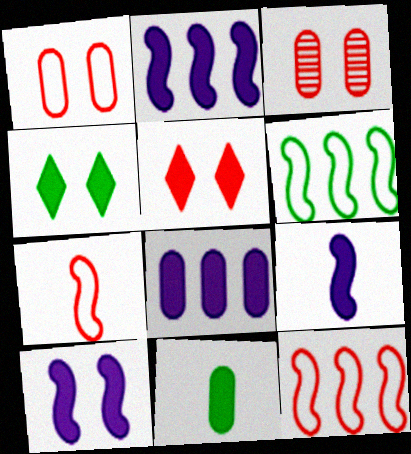[[2, 5, 11], 
[2, 9, 10]]